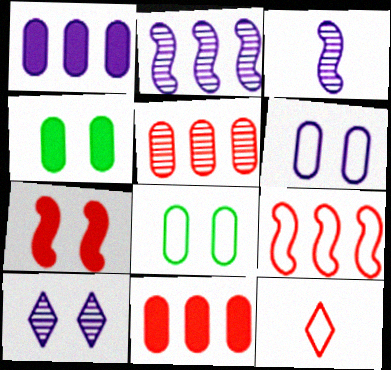[[2, 4, 12], 
[5, 7, 12], 
[7, 8, 10]]